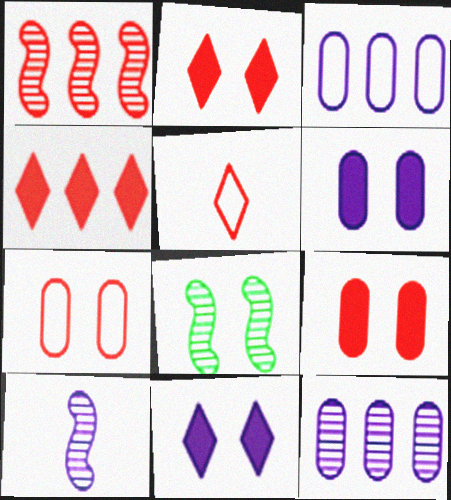[[1, 5, 9], 
[1, 8, 10], 
[3, 10, 11], 
[7, 8, 11]]